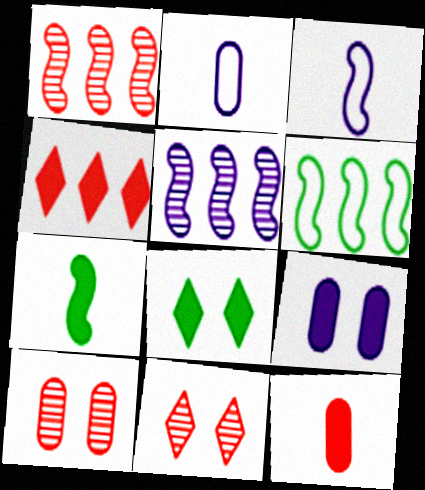[[1, 2, 8], 
[4, 7, 9]]